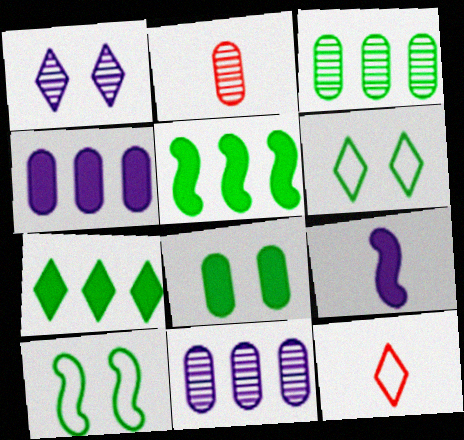[[1, 7, 12]]